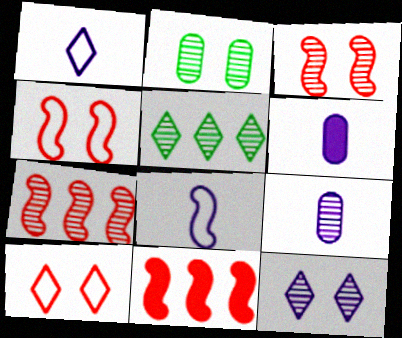[[1, 2, 11], 
[2, 3, 12], 
[3, 5, 9], 
[4, 5, 6]]